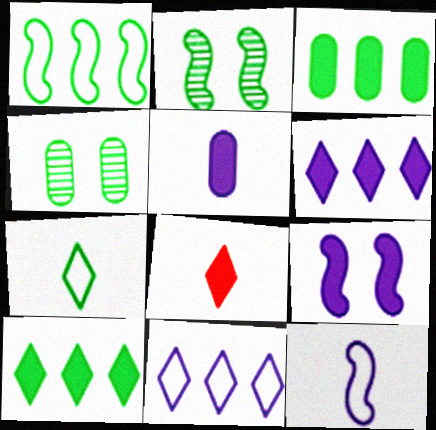[[2, 3, 7], 
[3, 8, 9], 
[5, 6, 9]]